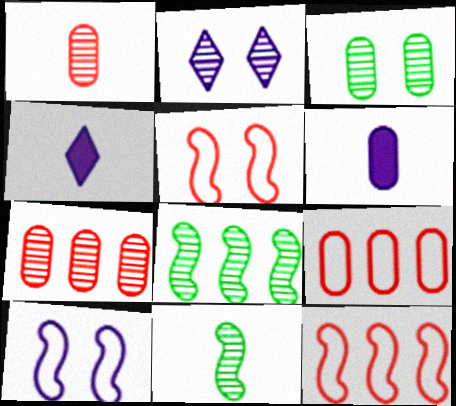[[1, 2, 8], 
[2, 7, 11], 
[3, 4, 12], 
[3, 6, 9]]